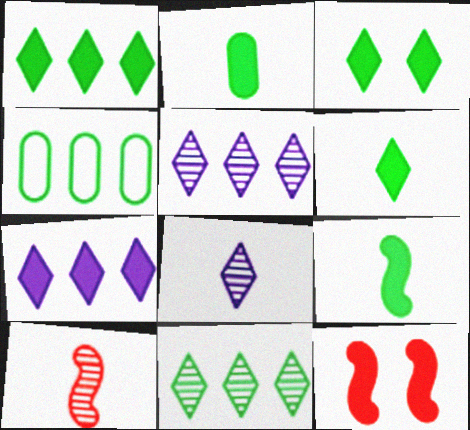[[1, 3, 6], 
[2, 6, 9], 
[2, 7, 12], 
[4, 8, 12]]